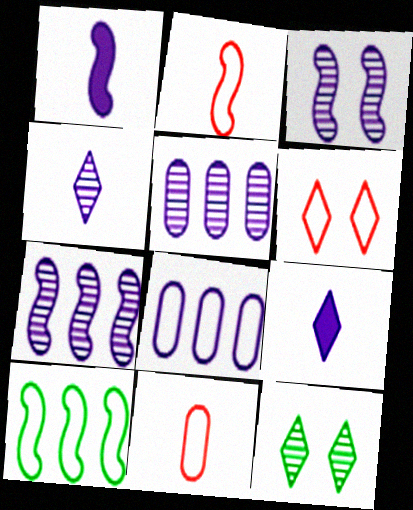[[3, 4, 5], 
[3, 8, 9]]